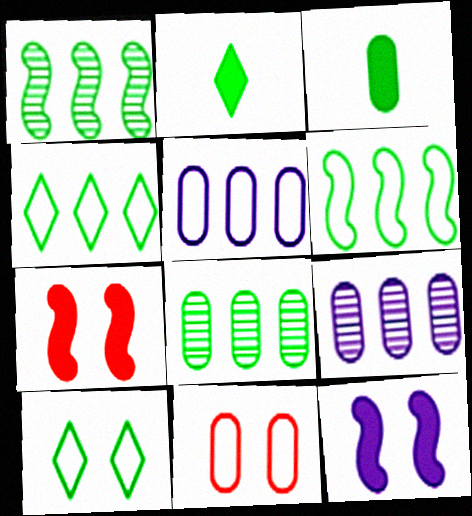[[1, 3, 10], 
[3, 9, 11]]